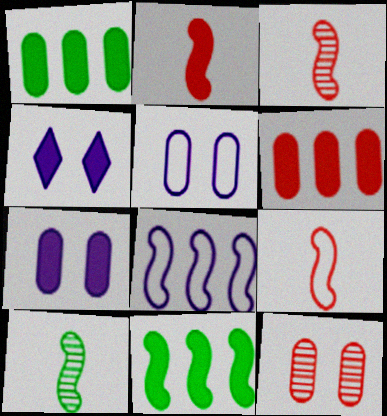[[1, 2, 4], 
[2, 3, 9]]